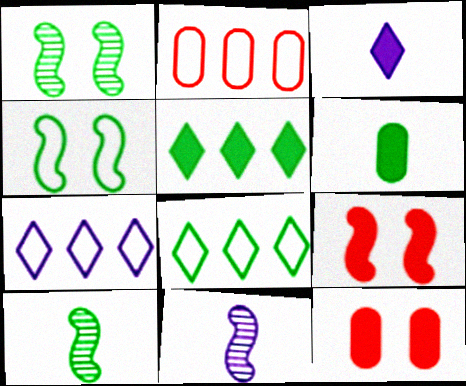[[1, 2, 3], 
[1, 6, 8], 
[7, 10, 12], 
[8, 11, 12]]